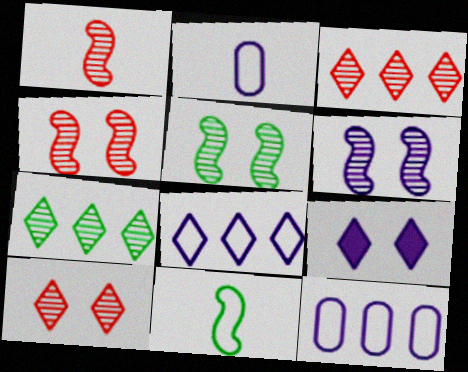[[4, 5, 6]]